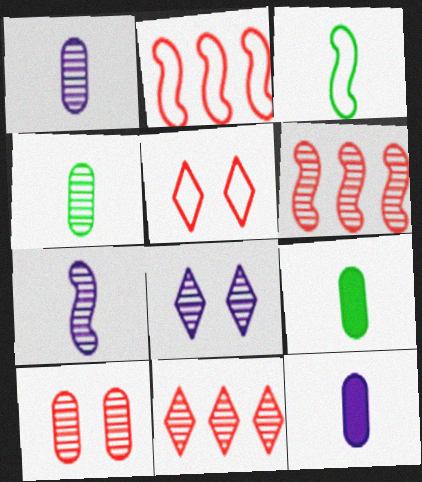[[2, 8, 9], 
[4, 6, 8]]